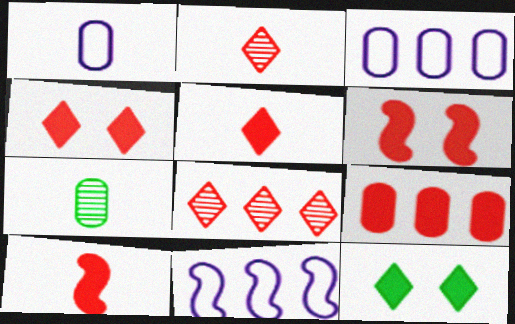[[4, 7, 11], 
[4, 9, 10], 
[5, 6, 9]]